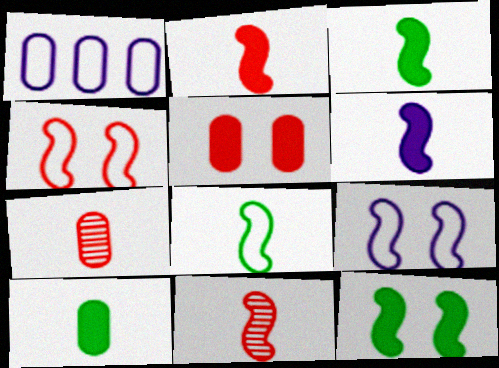[[2, 3, 6], 
[6, 8, 11]]